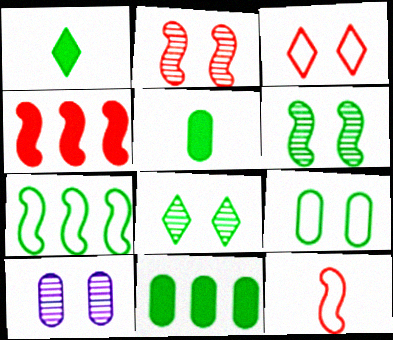[[2, 4, 12], 
[2, 8, 10], 
[5, 7, 8]]